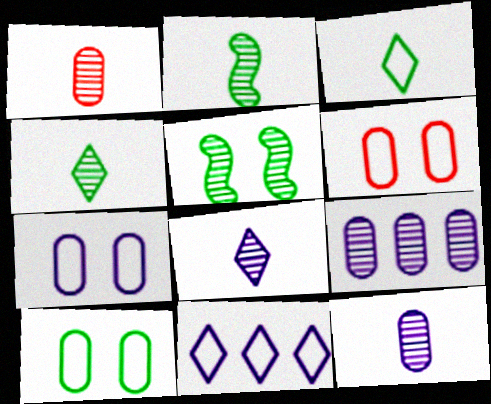[[1, 2, 8], 
[6, 7, 10]]